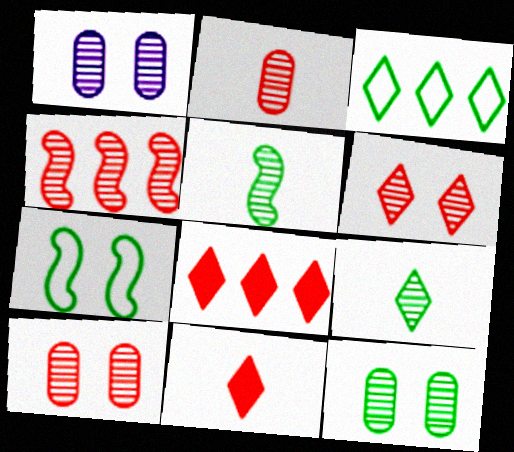[[1, 4, 9], 
[1, 10, 12], 
[2, 4, 6]]